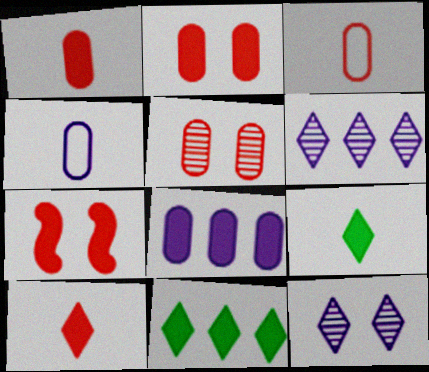[[7, 8, 9]]